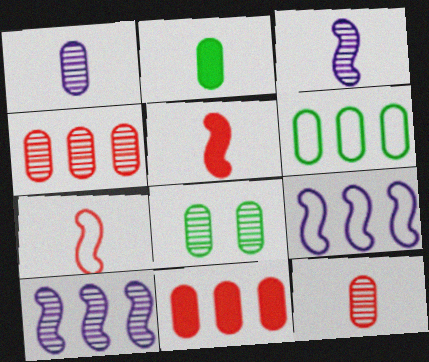[[1, 4, 8], 
[2, 6, 8]]